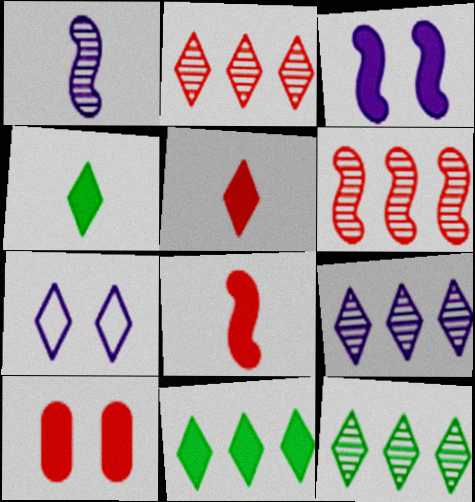[[2, 4, 7], 
[2, 9, 12], 
[5, 7, 12]]